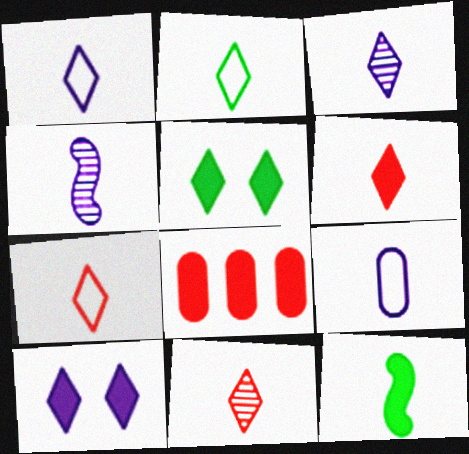[[1, 2, 7], 
[2, 3, 6], 
[6, 7, 11], 
[8, 10, 12], 
[9, 11, 12]]